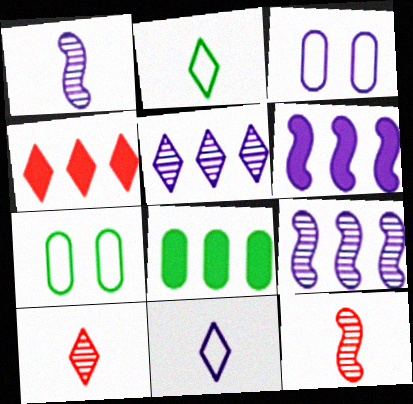[[1, 4, 7], 
[4, 6, 8], 
[6, 7, 10]]